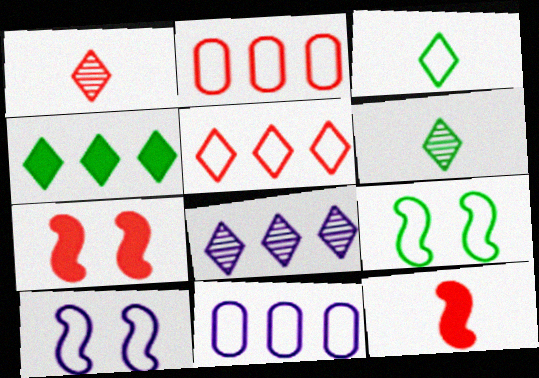[[1, 2, 7], 
[2, 3, 10], 
[4, 5, 8], 
[6, 7, 11]]